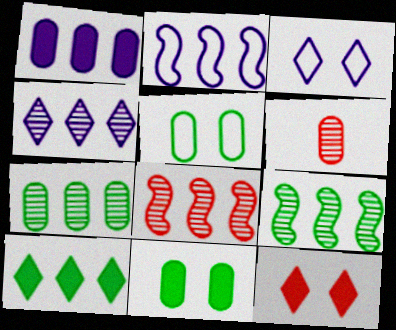[[1, 2, 4], 
[1, 5, 6], 
[4, 7, 8]]